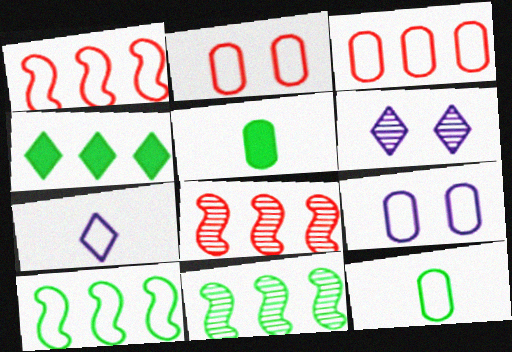[[1, 5, 6], 
[2, 7, 10], 
[3, 9, 12]]